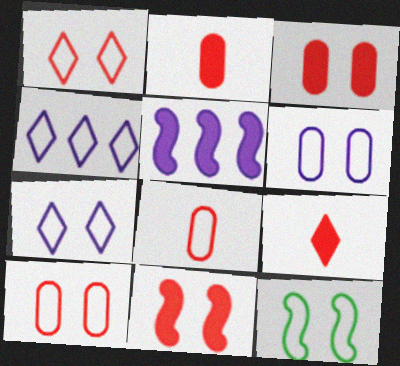[[1, 6, 12], 
[4, 8, 12], 
[7, 10, 12]]